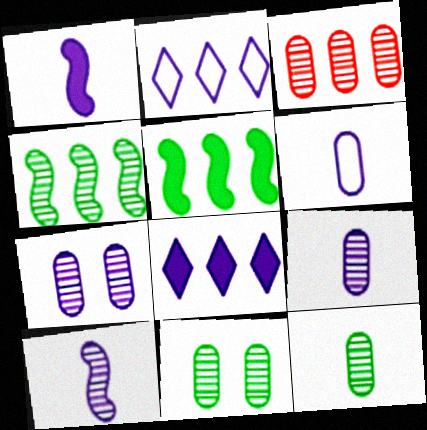[[1, 2, 7], 
[2, 3, 5], 
[3, 7, 12], 
[3, 9, 11]]